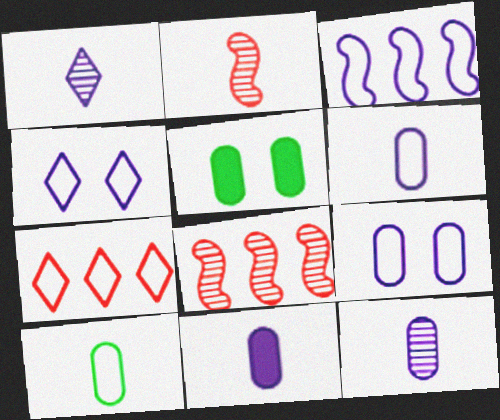[[3, 4, 6], 
[6, 11, 12]]